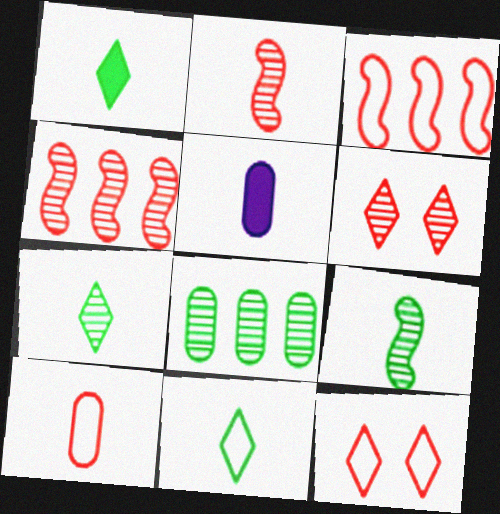[[1, 7, 11], 
[2, 5, 11], 
[3, 10, 12]]